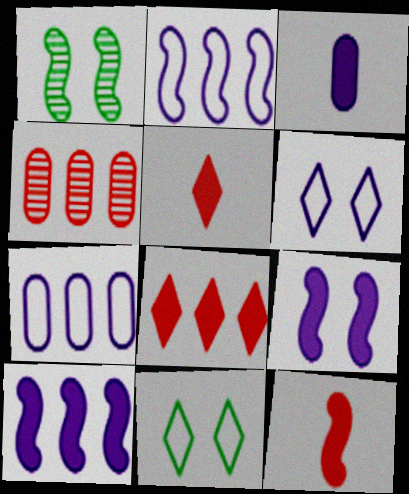[[1, 2, 12], 
[1, 5, 7]]